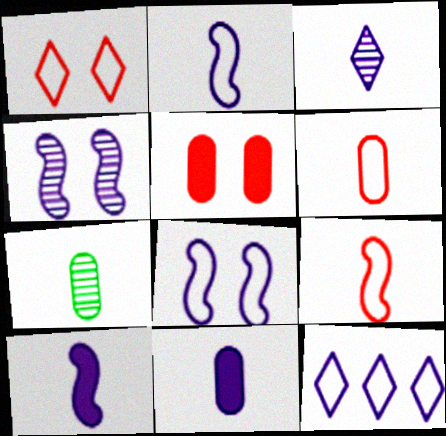[[2, 3, 11], 
[4, 11, 12], 
[6, 7, 11]]